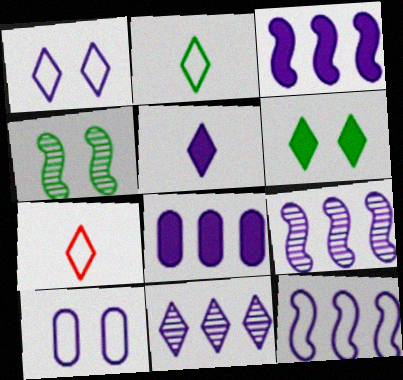[[1, 5, 11], 
[3, 9, 12], 
[4, 7, 8], 
[5, 9, 10], 
[6, 7, 11], 
[8, 11, 12]]